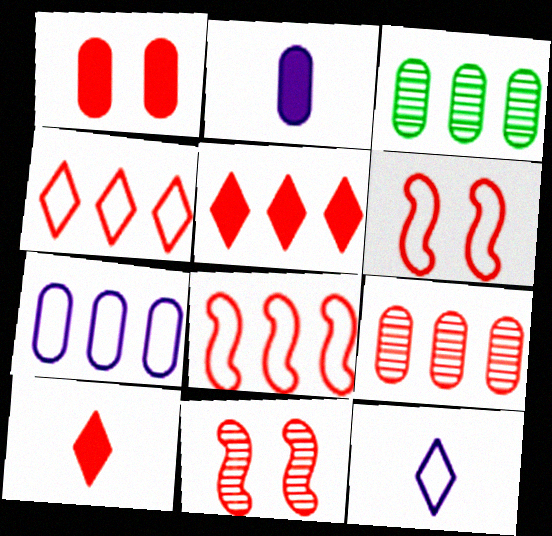[[5, 8, 9], 
[6, 9, 10]]